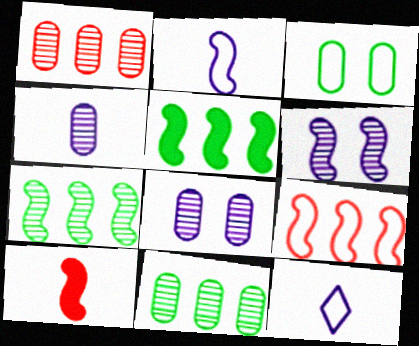[[3, 9, 12]]